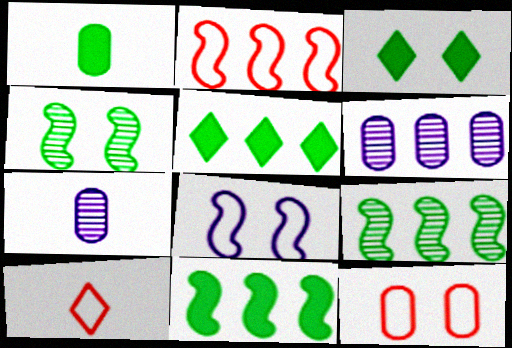[[1, 3, 11], 
[1, 6, 12], 
[2, 3, 7], 
[2, 5, 6], 
[2, 10, 12]]